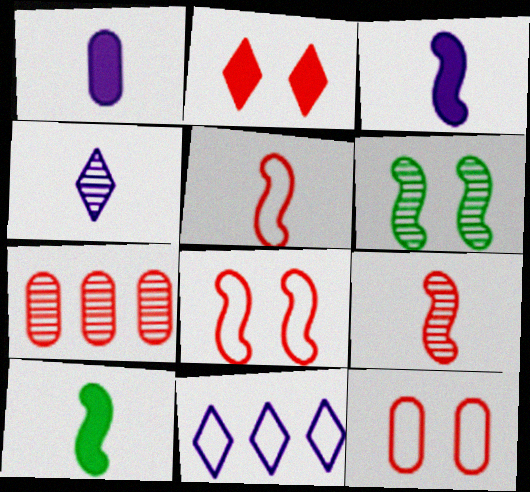[[2, 5, 7], 
[4, 6, 7]]